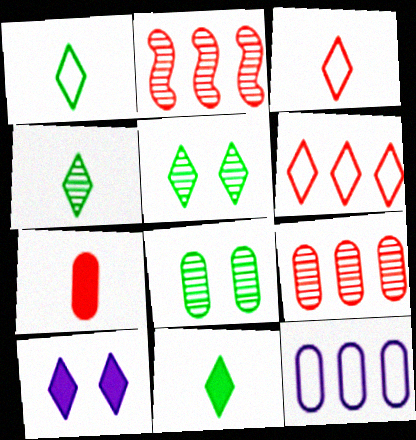[[1, 4, 11], 
[4, 6, 10], 
[7, 8, 12]]